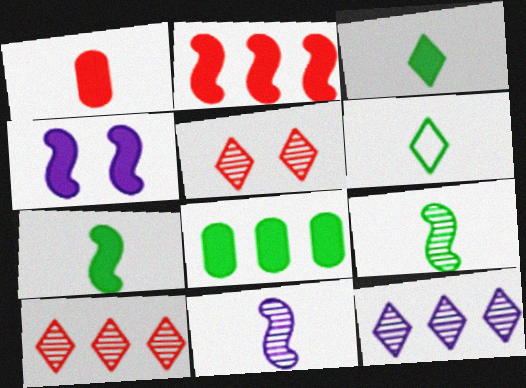[[1, 6, 11], 
[2, 4, 7]]